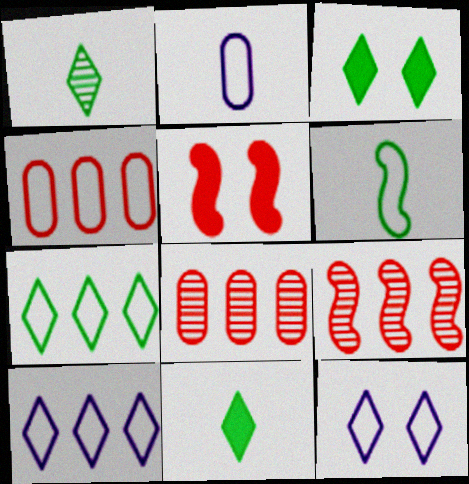[[1, 3, 7], 
[2, 3, 9], 
[4, 6, 12]]